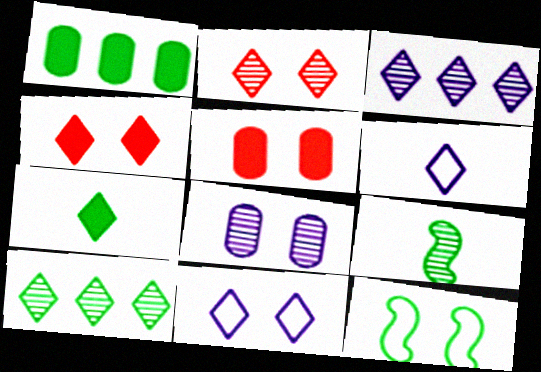[[4, 6, 10], 
[4, 8, 12]]